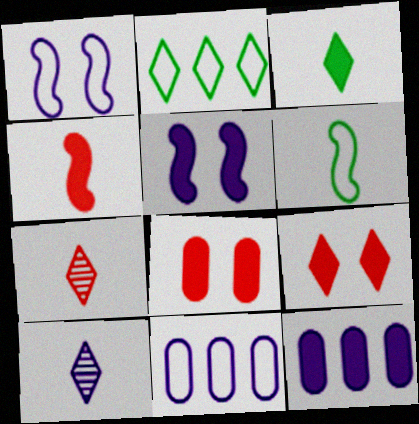[[1, 10, 12], 
[2, 9, 10], 
[5, 10, 11]]